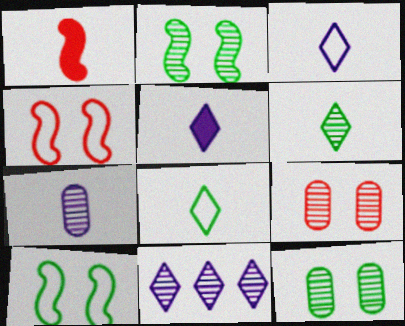[[1, 7, 8]]